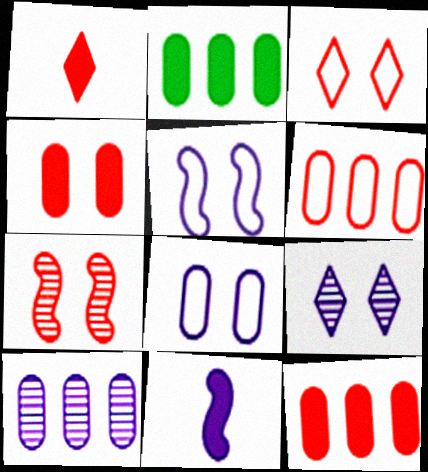[[1, 6, 7], 
[2, 6, 10], 
[3, 4, 7]]